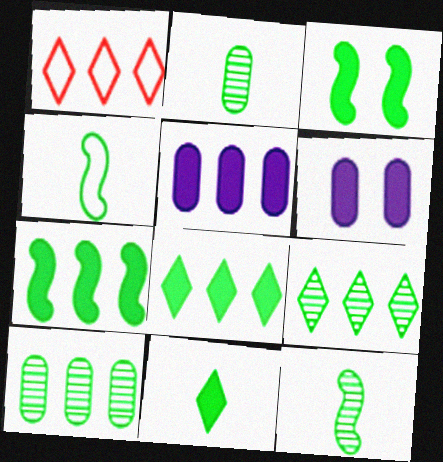[[1, 6, 12], 
[2, 4, 11]]